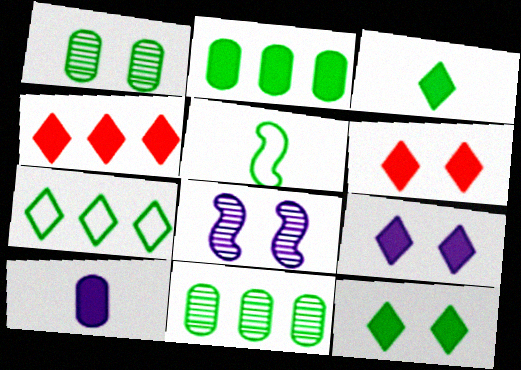[[3, 4, 9], 
[5, 11, 12], 
[6, 9, 12]]